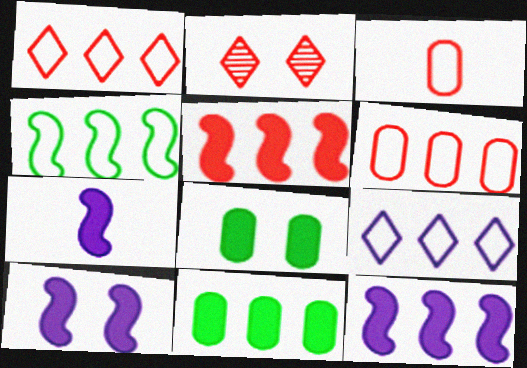[[2, 3, 5], 
[4, 6, 9], 
[7, 10, 12]]